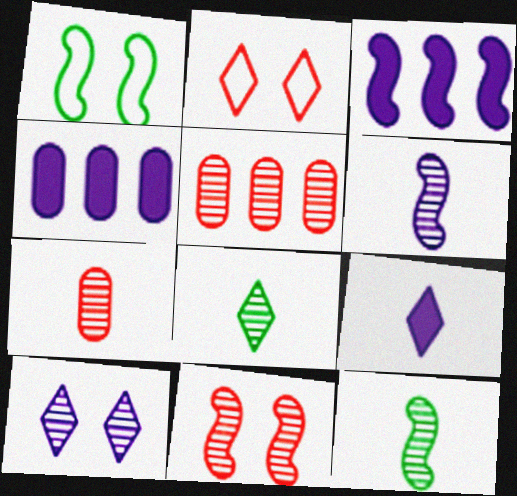[[1, 5, 9], 
[2, 4, 12], 
[5, 10, 12], 
[6, 7, 8]]